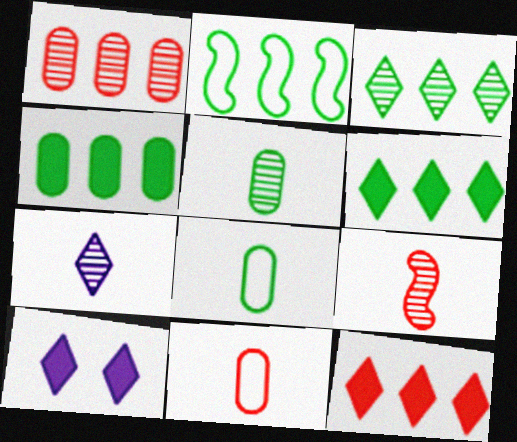[[2, 3, 4], 
[5, 7, 9]]